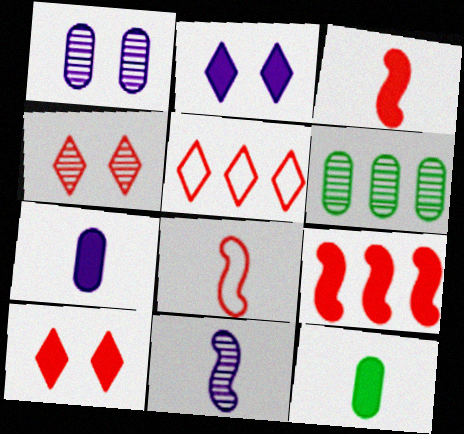[[2, 6, 8], 
[2, 9, 12], 
[4, 6, 11]]